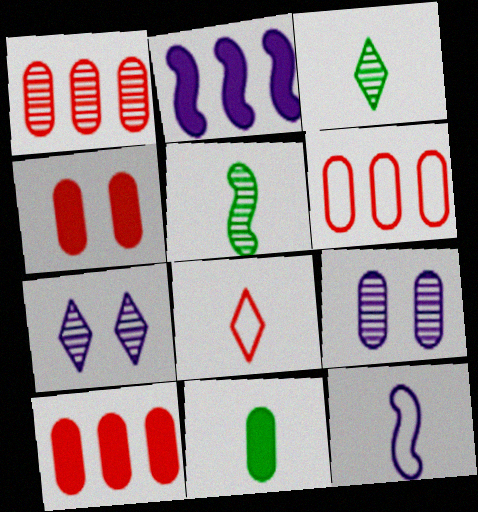[[1, 5, 7], 
[1, 6, 10], 
[6, 9, 11]]